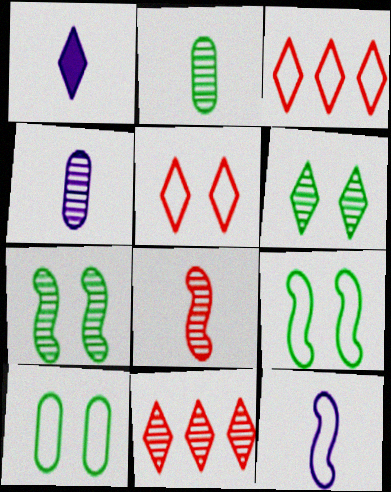[[1, 3, 6], 
[1, 4, 12], 
[3, 10, 12], 
[4, 7, 11]]